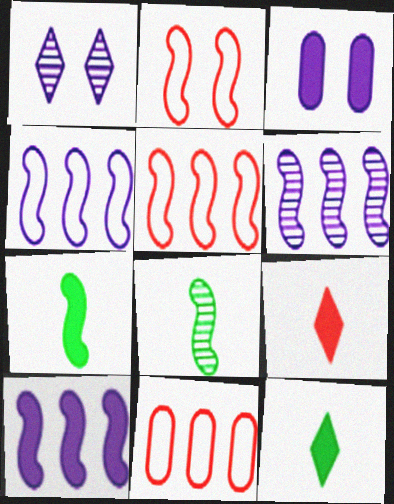[[1, 7, 11], 
[2, 6, 7], 
[2, 8, 10], 
[4, 6, 10]]